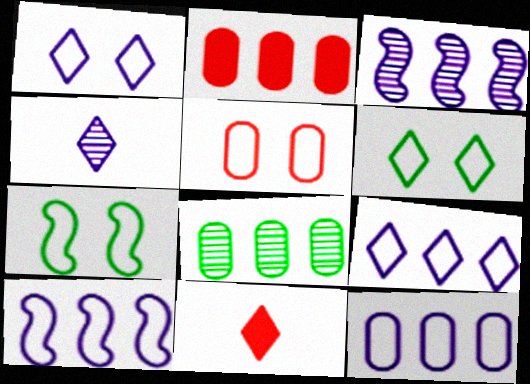[[1, 5, 7], 
[2, 4, 7], 
[2, 8, 12], 
[9, 10, 12]]